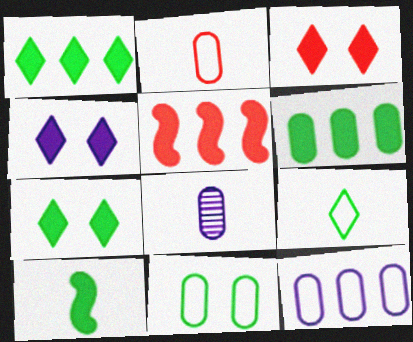[[2, 11, 12], 
[3, 4, 7], 
[6, 7, 10]]